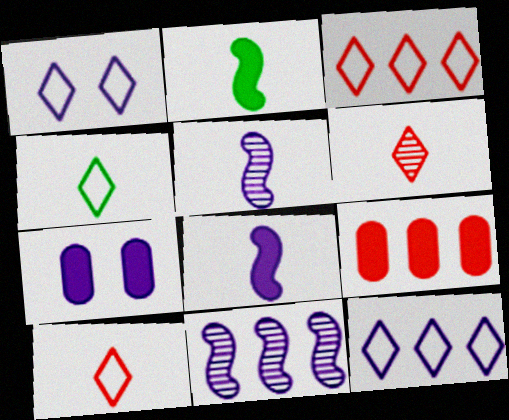[[1, 3, 4], 
[5, 7, 12]]